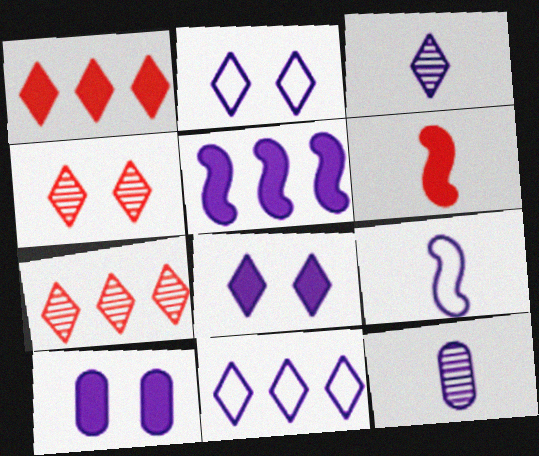[[2, 5, 12], 
[3, 8, 11]]